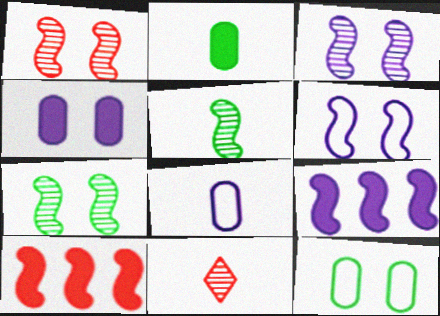[[1, 3, 7], 
[5, 6, 10], 
[9, 11, 12]]